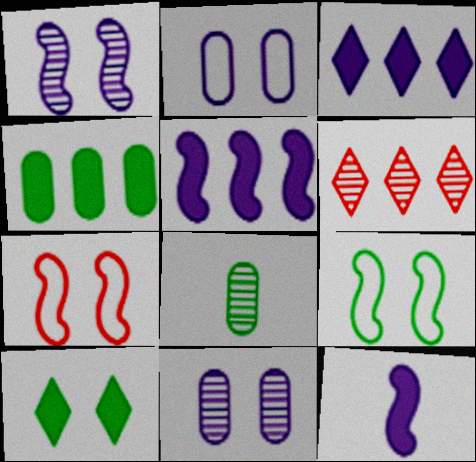[[1, 6, 8], 
[3, 7, 8], 
[7, 10, 11]]